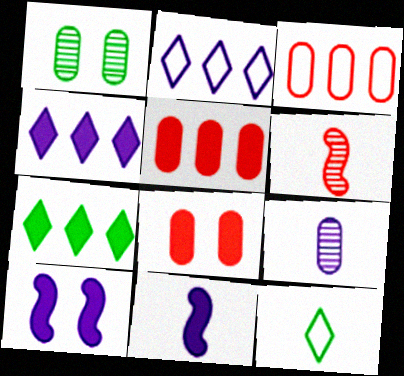[[2, 9, 10], 
[7, 8, 11]]